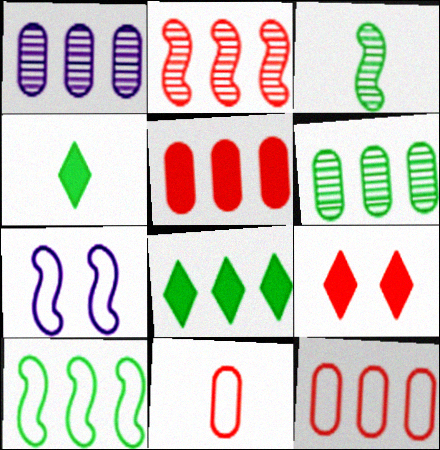[[2, 9, 11], 
[6, 8, 10]]